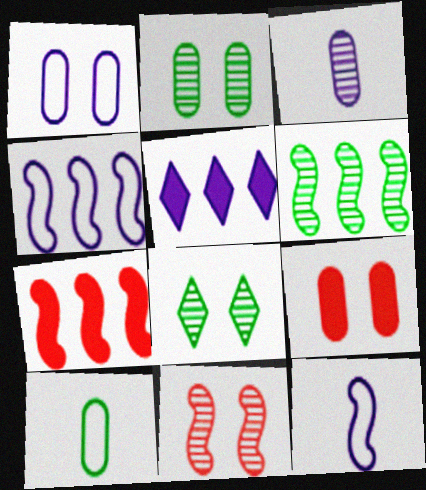[[1, 2, 9], 
[4, 6, 7], 
[5, 10, 11]]